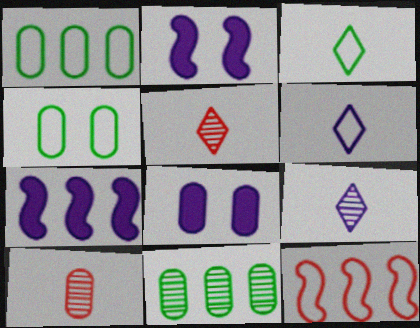[[1, 2, 5], 
[1, 8, 10], 
[4, 5, 7], 
[4, 6, 12]]